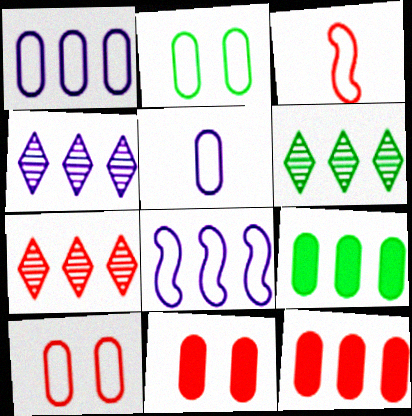[[3, 7, 11], 
[4, 6, 7], 
[6, 8, 12], 
[7, 8, 9]]